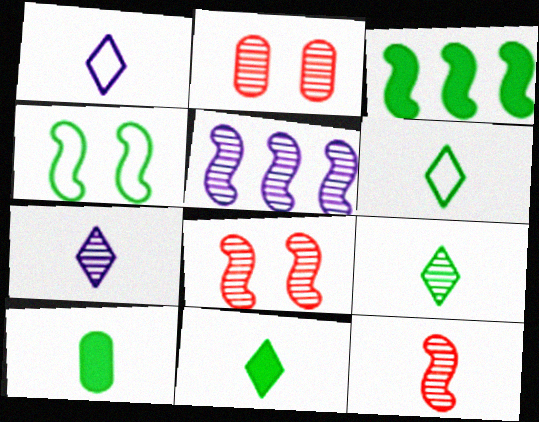[[1, 2, 3], 
[1, 10, 12], 
[2, 5, 9], 
[6, 9, 11]]